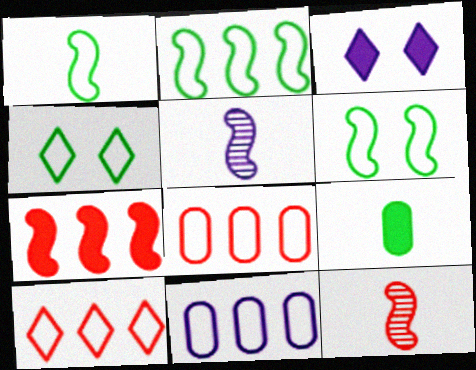[[1, 2, 6], 
[2, 10, 11], 
[3, 5, 11], 
[3, 7, 9], 
[5, 6, 7]]